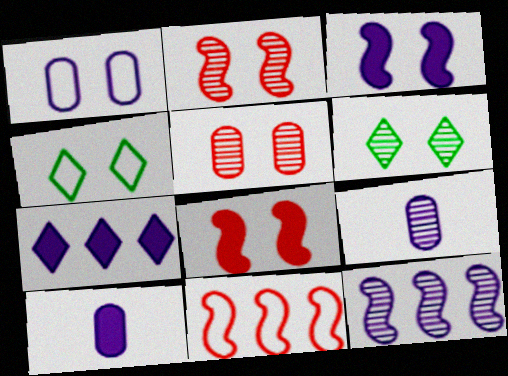[[1, 6, 8], 
[3, 4, 5], 
[3, 7, 10], 
[6, 10, 11]]